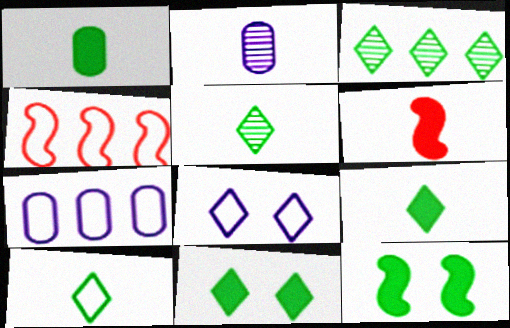[[2, 4, 11], 
[2, 6, 10], 
[3, 10, 11], 
[5, 9, 10]]